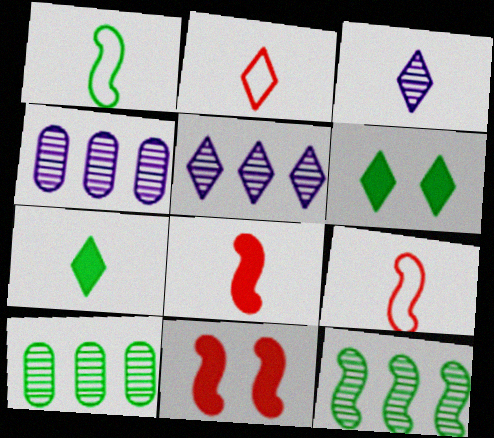[[1, 6, 10], 
[2, 3, 7], 
[2, 5, 6], 
[4, 6, 9]]